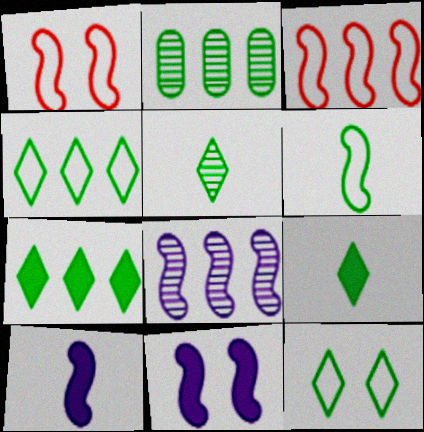[[5, 7, 12]]